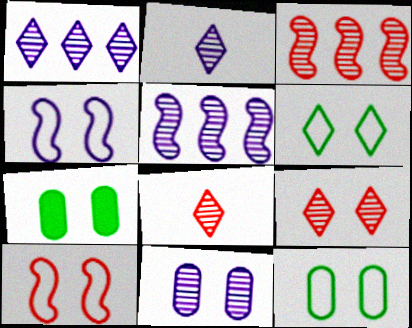[[2, 5, 11], 
[4, 7, 9]]